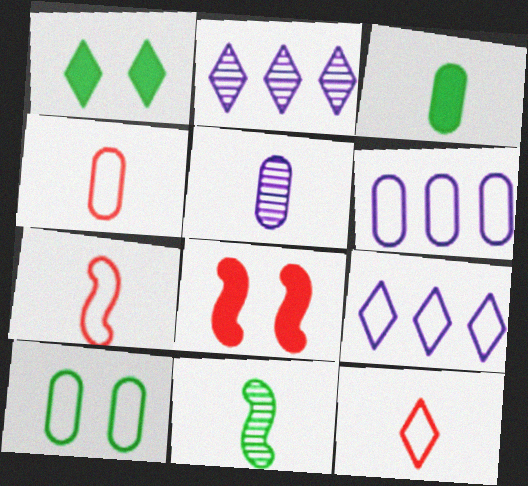[[1, 2, 12], 
[3, 4, 5], 
[4, 6, 10], 
[4, 7, 12], 
[7, 9, 10]]